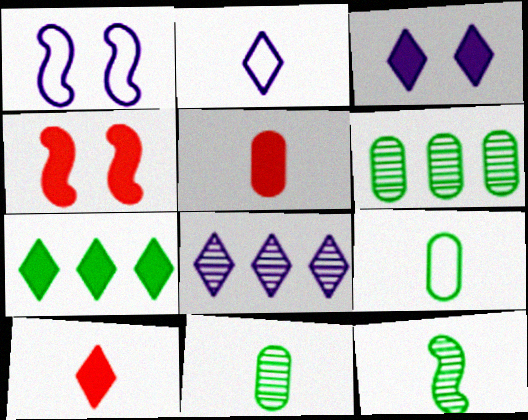[[1, 6, 10], 
[2, 3, 8], 
[2, 4, 6], 
[2, 5, 12], 
[3, 7, 10], 
[4, 8, 9]]